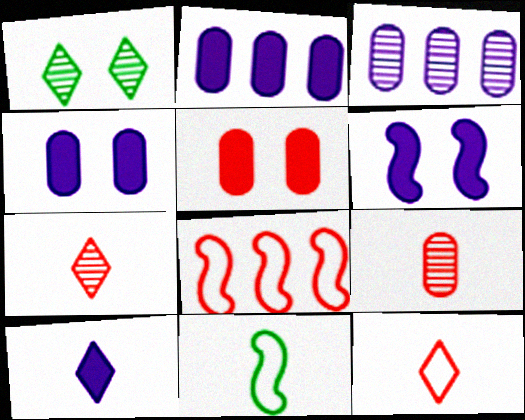[[2, 6, 10], 
[5, 7, 8], 
[9, 10, 11]]